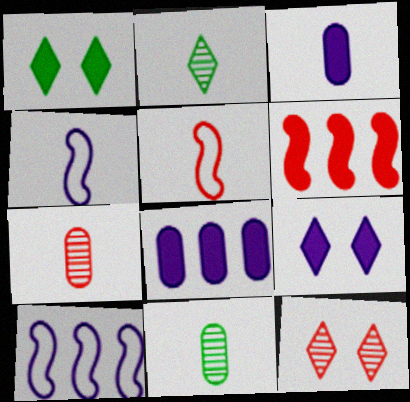[[1, 3, 6], 
[1, 7, 10], 
[2, 3, 5]]